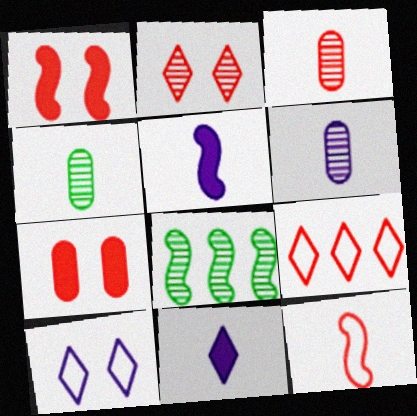[[1, 3, 9], 
[2, 6, 8], 
[3, 4, 6], 
[4, 11, 12]]